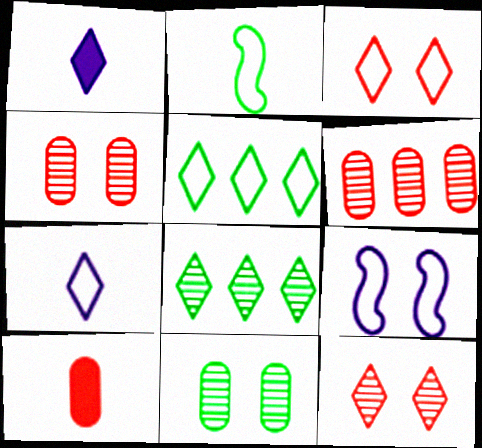[[1, 3, 8], 
[1, 5, 12], 
[3, 5, 7], 
[8, 9, 10]]